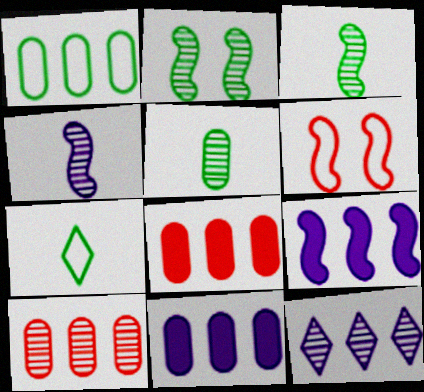[[1, 10, 11], 
[3, 6, 9]]